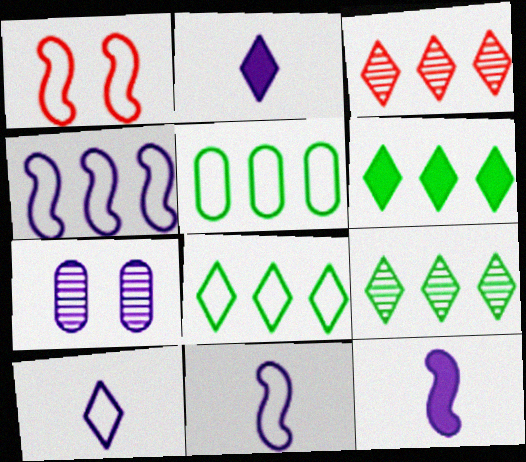[[1, 5, 10], 
[2, 4, 7], 
[6, 8, 9]]